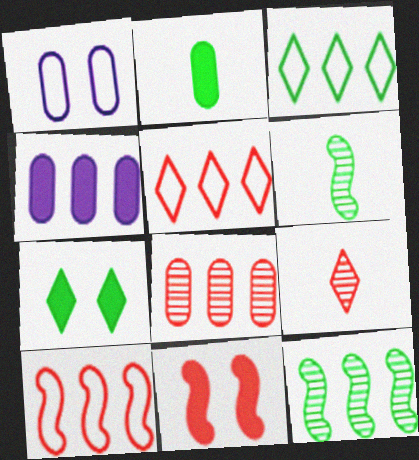[[1, 2, 8], 
[4, 5, 12]]